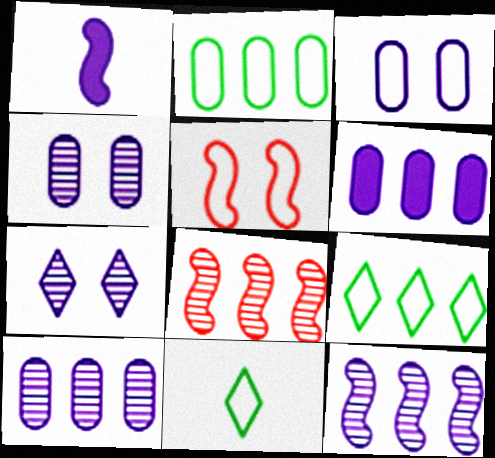[[6, 8, 9]]